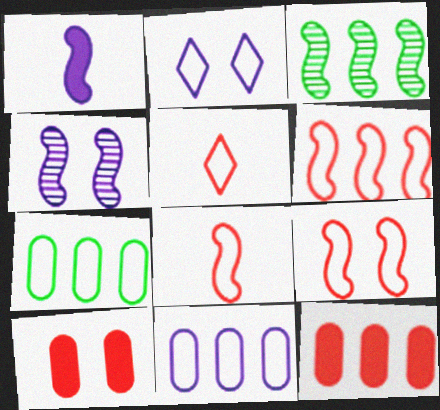[[1, 3, 9], 
[2, 7, 8], 
[6, 8, 9]]